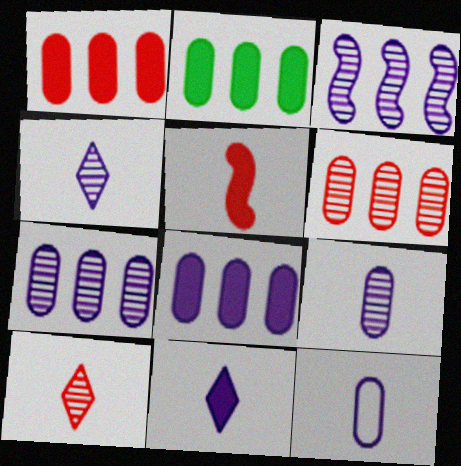[[1, 2, 8]]